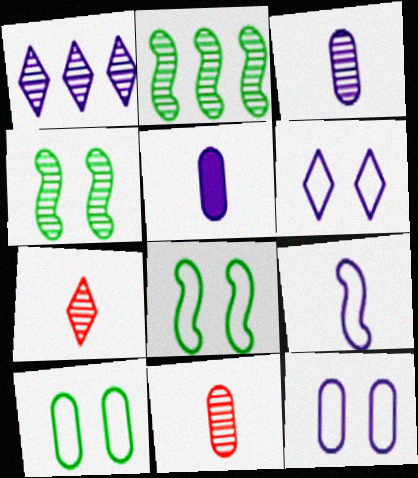[[1, 4, 11]]